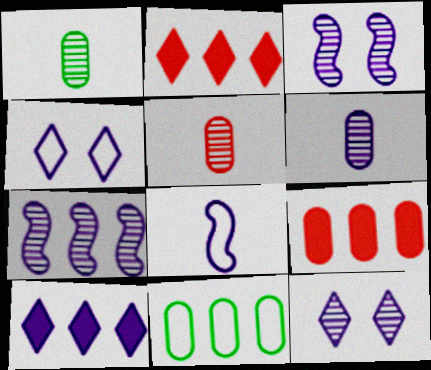[[1, 5, 6], 
[2, 7, 11], 
[6, 7, 12]]